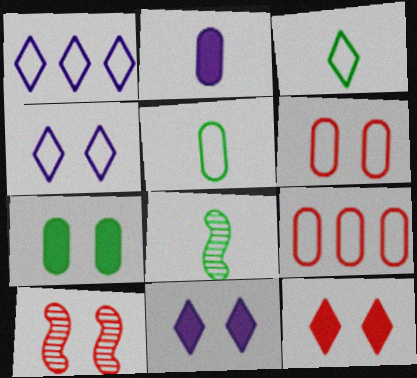[[4, 7, 10], 
[6, 10, 12], 
[8, 9, 11]]